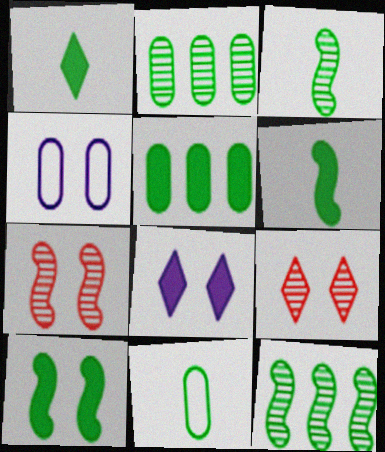[[1, 3, 11], 
[1, 5, 10], 
[4, 9, 10]]